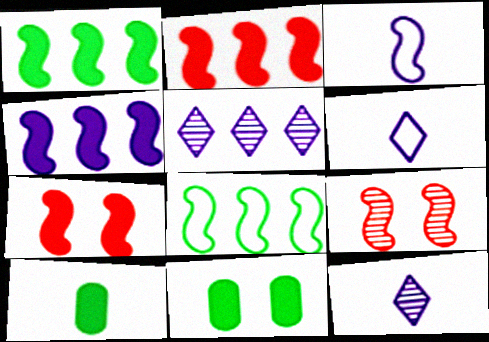[[1, 2, 4], 
[1, 3, 9]]